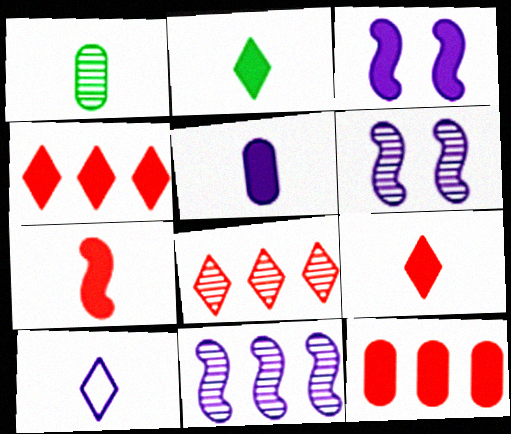[[1, 6, 8], 
[1, 7, 10], 
[2, 3, 12], 
[2, 5, 7]]